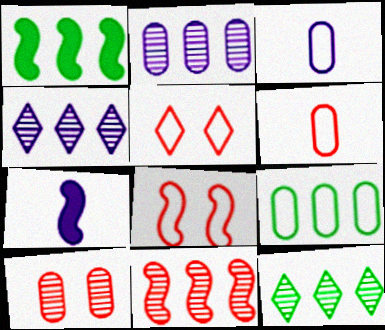[[1, 9, 12], 
[2, 11, 12]]